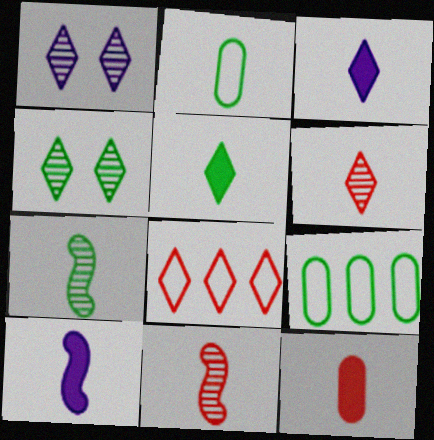[[1, 5, 8], 
[2, 3, 11], 
[2, 5, 7], 
[2, 6, 10], 
[3, 4, 8], 
[5, 10, 12]]